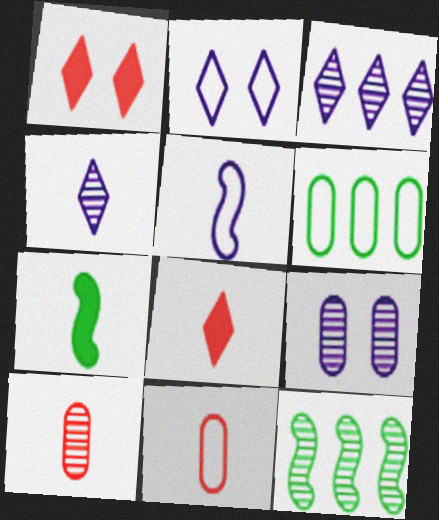[[4, 7, 11]]